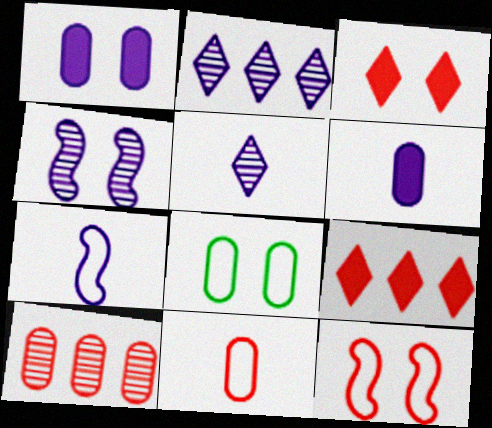[[1, 2, 7], 
[3, 4, 8], 
[5, 6, 7], 
[6, 8, 10]]